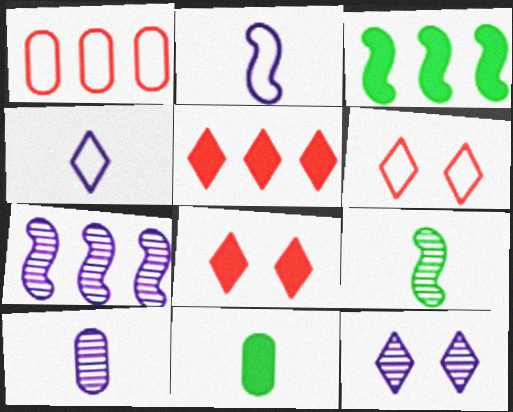[[3, 6, 10], 
[6, 7, 11], 
[7, 10, 12]]